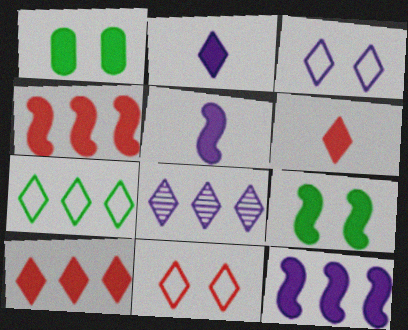[[1, 2, 4], 
[1, 5, 10], 
[1, 6, 12], 
[2, 3, 8], 
[4, 5, 9], 
[7, 8, 10]]